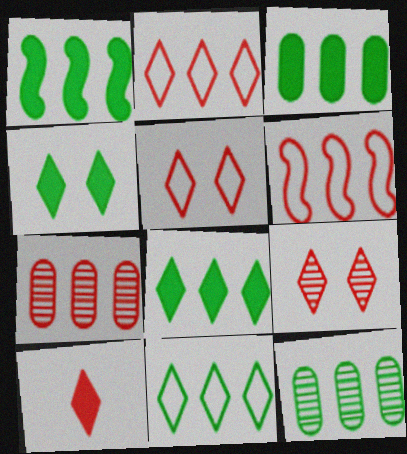[[1, 3, 8], 
[1, 11, 12], 
[2, 9, 10]]